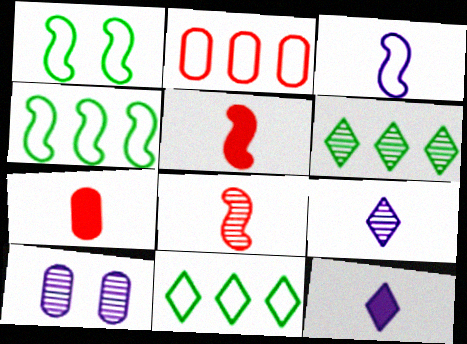[[5, 10, 11], 
[6, 8, 10]]